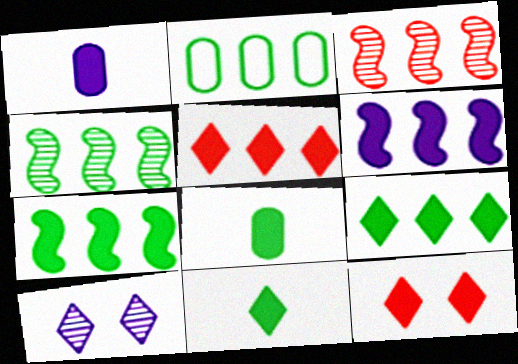[[1, 7, 12], 
[2, 4, 9], 
[6, 8, 12]]